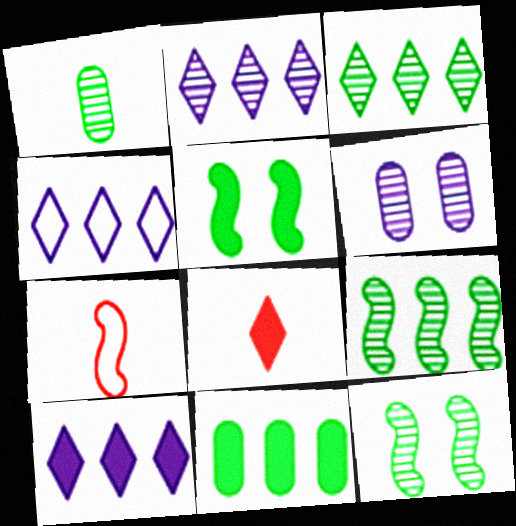[[1, 3, 12], 
[2, 4, 10]]